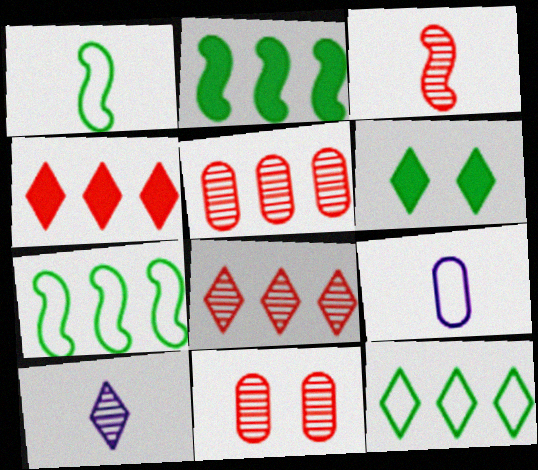[[3, 8, 11]]